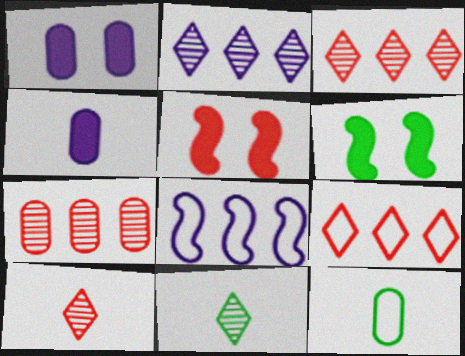[[1, 7, 12], 
[2, 5, 12]]